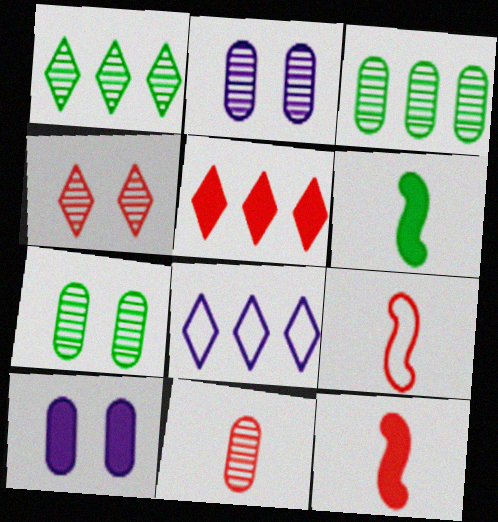[[1, 5, 8], 
[1, 9, 10], 
[2, 3, 11], 
[5, 6, 10], 
[7, 8, 12]]